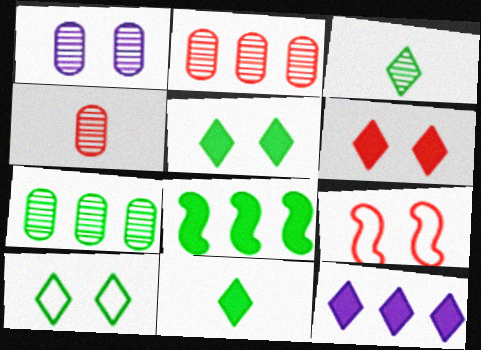[[1, 4, 7], 
[1, 5, 9], 
[6, 11, 12]]